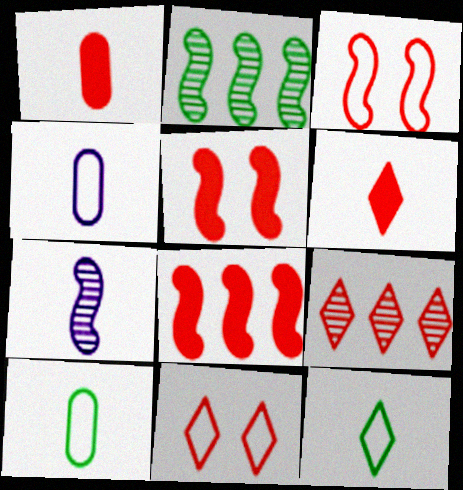[[1, 3, 9], 
[1, 7, 12], 
[6, 7, 10], 
[6, 9, 11]]